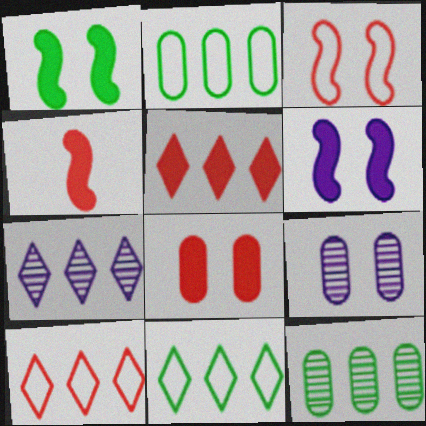[[4, 5, 8], 
[4, 9, 11], 
[5, 7, 11]]